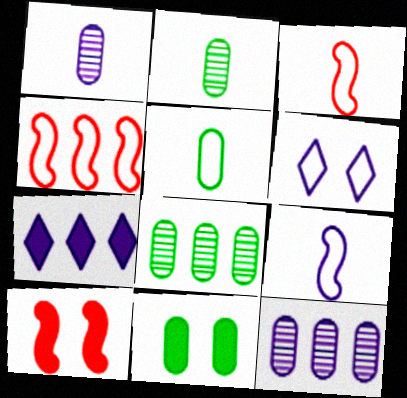[[4, 5, 6], 
[4, 7, 8], 
[5, 8, 11]]